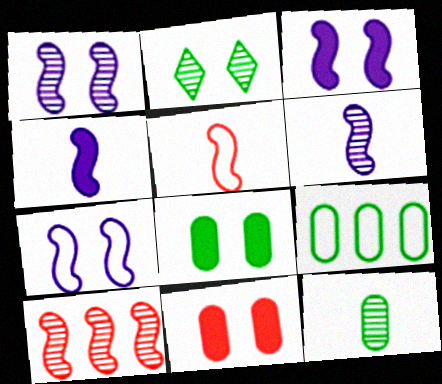[[1, 3, 7], 
[2, 7, 11], 
[8, 9, 12]]